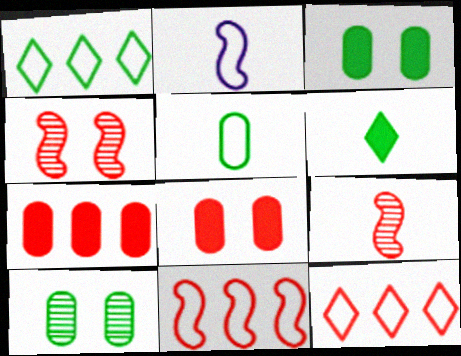[[8, 9, 12]]